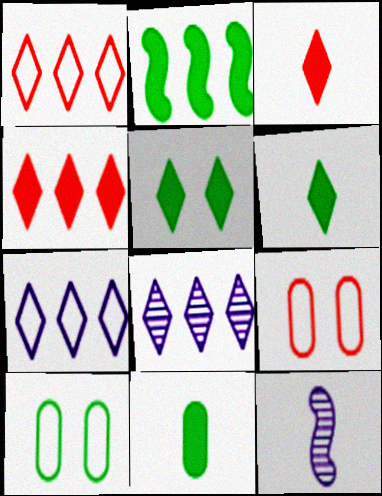[[2, 5, 11], 
[4, 10, 12]]